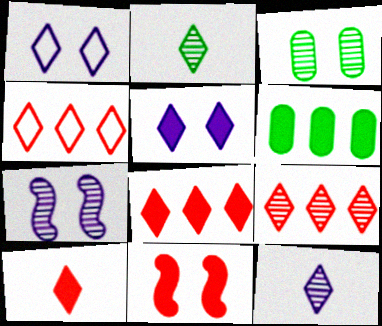[[1, 2, 8], 
[1, 3, 11], 
[2, 4, 5], 
[4, 8, 9]]